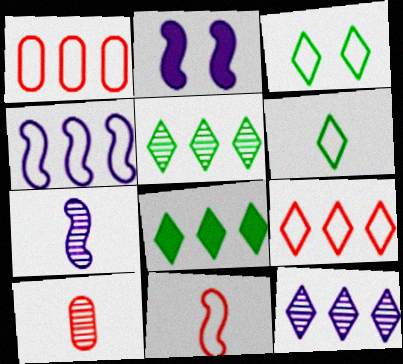[[2, 4, 7], 
[8, 9, 12]]